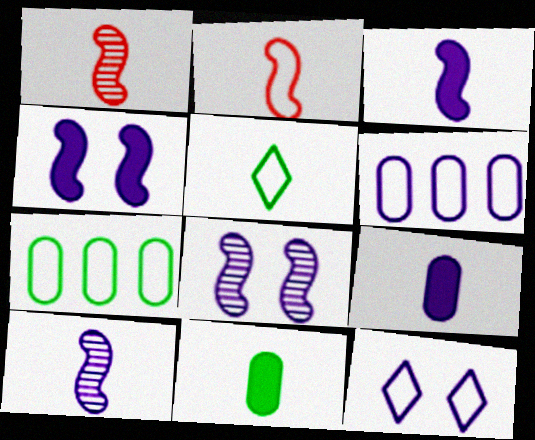[[1, 5, 9], 
[2, 7, 12]]